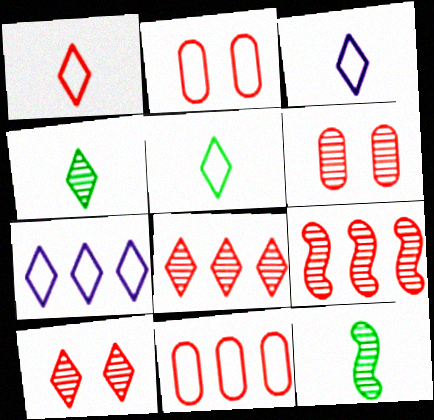[[1, 3, 5]]